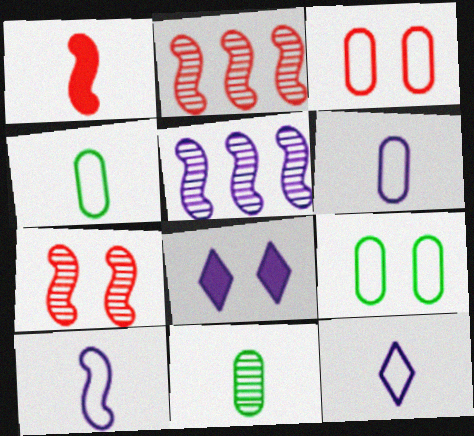[[1, 11, 12], 
[2, 4, 8], 
[5, 6, 8], 
[6, 10, 12], 
[7, 8, 9]]